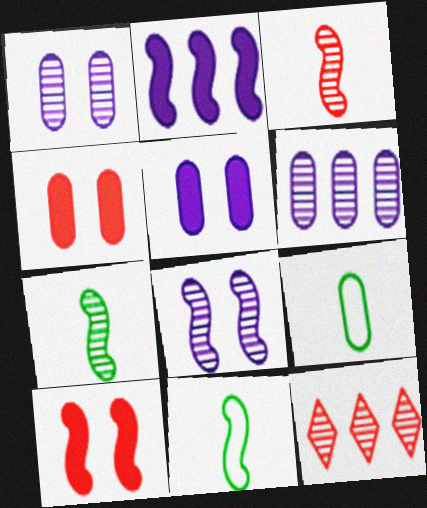[[1, 7, 12], 
[4, 6, 9], 
[5, 11, 12]]